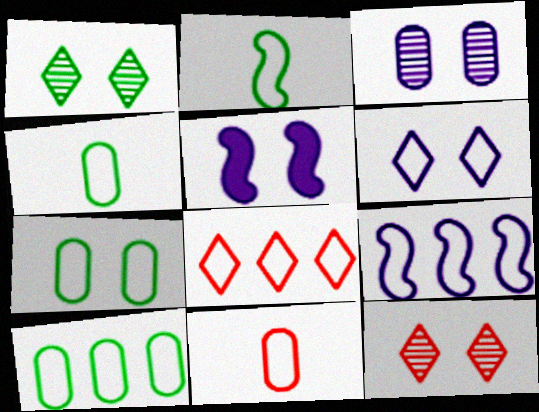[[3, 5, 6], 
[4, 7, 10], 
[5, 7, 12], 
[8, 9, 10]]